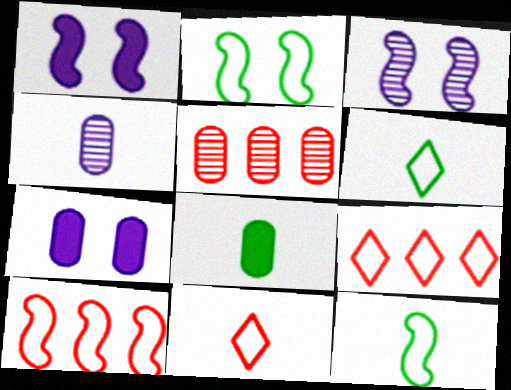[[1, 5, 6], 
[3, 8, 9]]